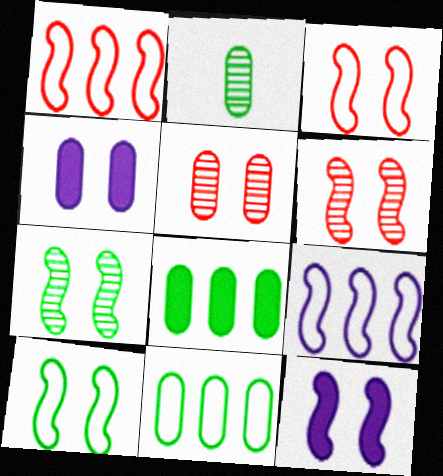[[3, 7, 12], 
[6, 10, 12]]